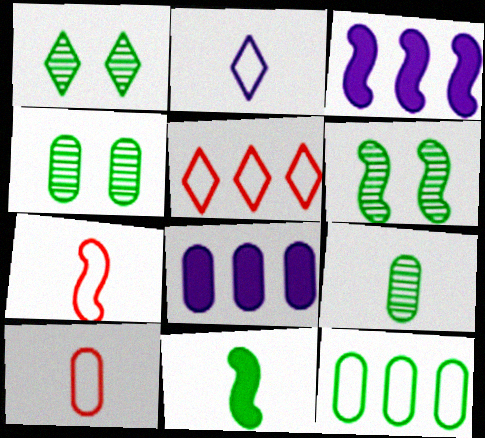[[1, 3, 10], 
[1, 4, 6], 
[1, 7, 8], 
[1, 11, 12], 
[3, 6, 7], 
[4, 8, 10]]